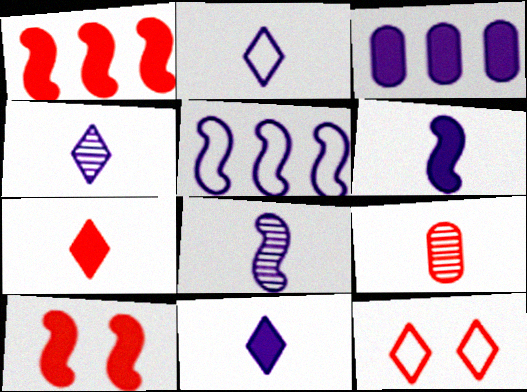[[1, 9, 12], 
[2, 4, 11]]